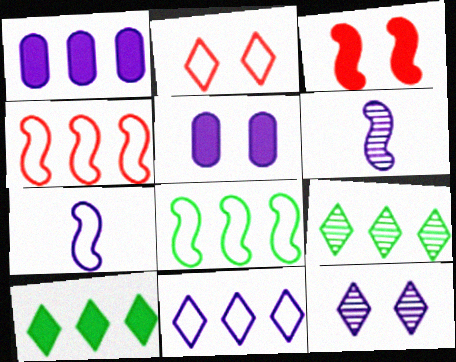[[1, 4, 9], 
[1, 7, 12], 
[3, 6, 8], 
[5, 6, 11]]